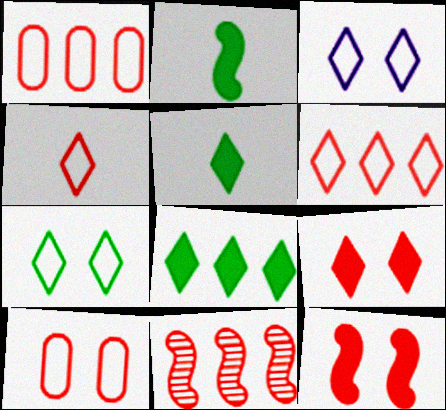[]